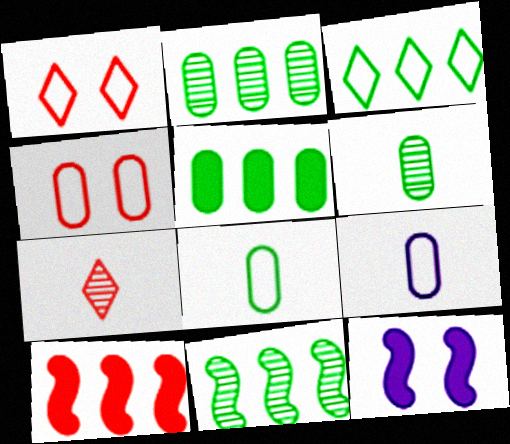[[3, 5, 11], 
[4, 7, 10]]